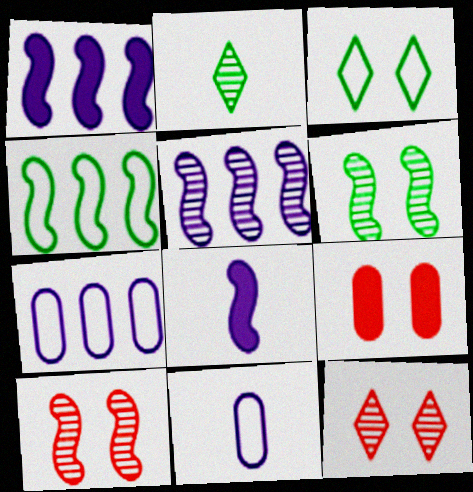[[4, 8, 10]]